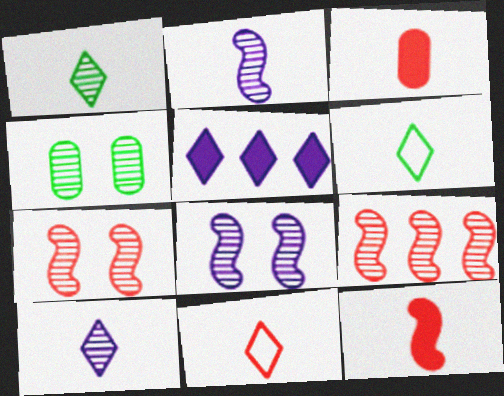[[2, 3, 6], 
[4, 9, 10]]